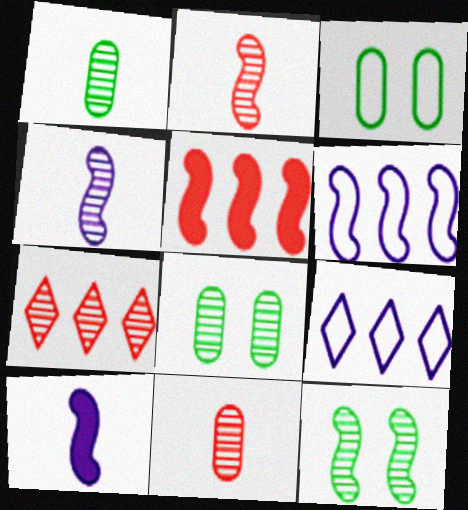[[3, 7, 10], 
[4, 7, 8]]